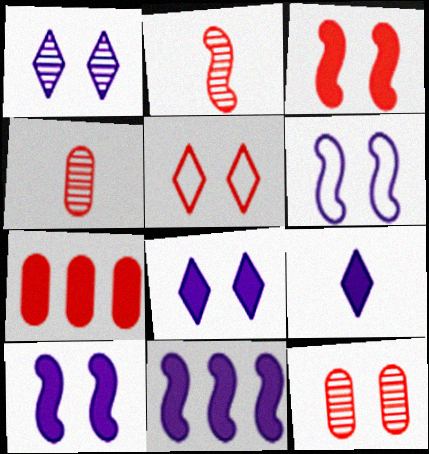[[2, 5, 7], 
[3, 5, 12]]